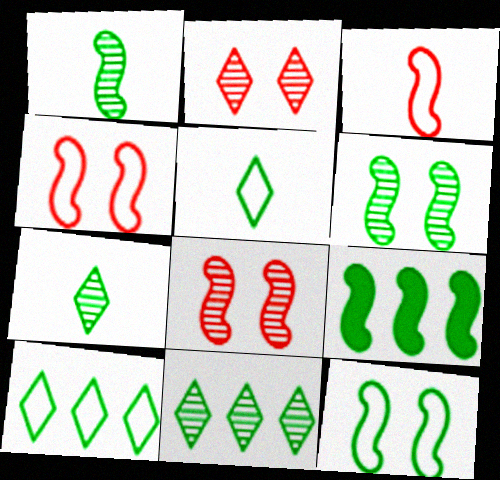[[1, 9, 12]]